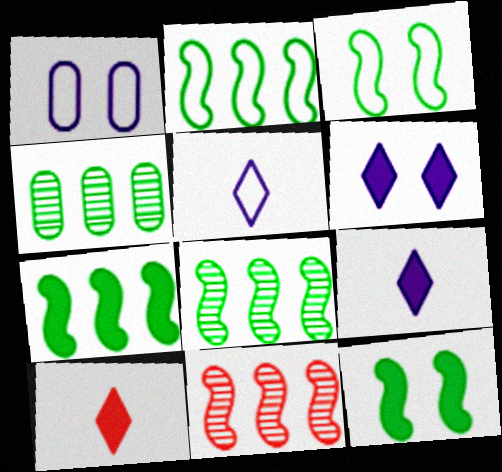[[1, 8, 10], 
[2, 7, 8]]